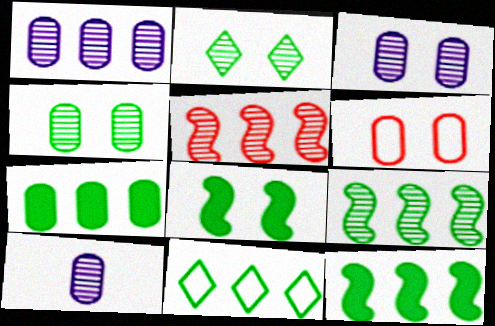[[1, 3, 10], 
[2, 5, 10], 
[6, 7, 10], 
[7, 9, 11]]